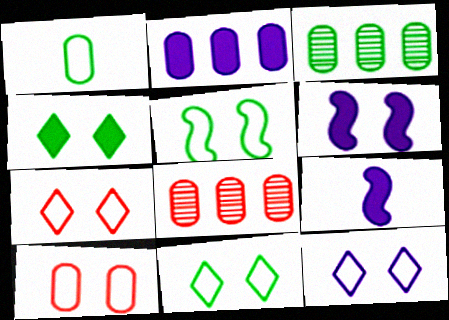[[3, 7, 9], 
[5, 10, 12], 
[7, 11, 12], 
[8, 9, 11]]